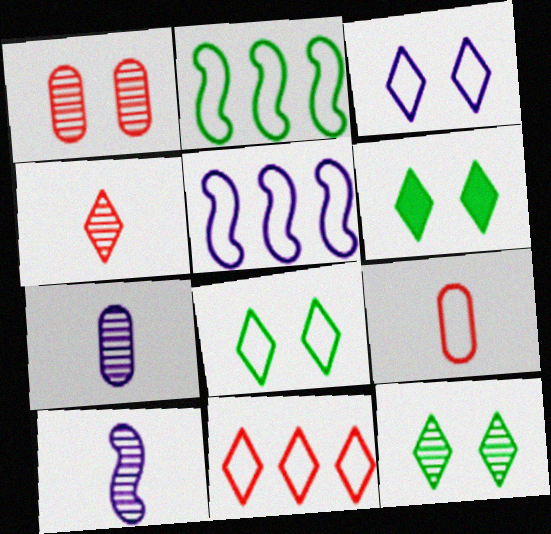[[2, 3, 9], 
[5, 8, 9], 
[6, 8, 12]]